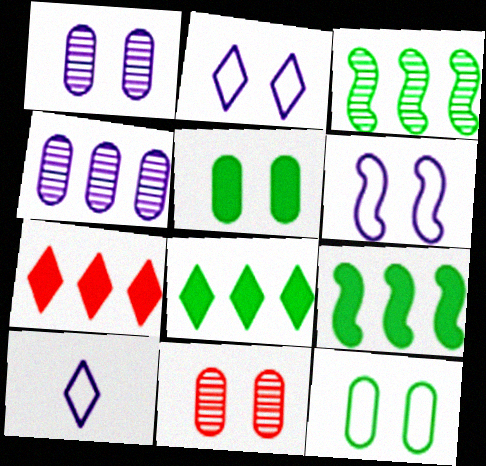[[9, 10, 11]]